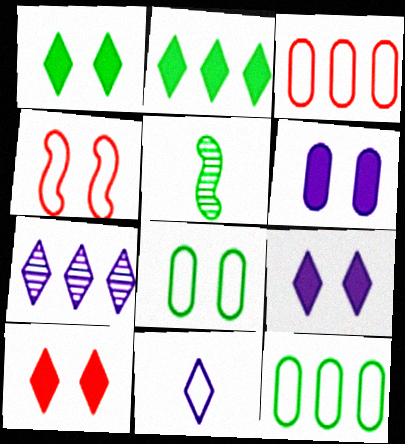[[1, 5, 12], 
[1, 9, 10], 
[2, 5, 8], 
[3, 5, 9], 
[4, 11, 12], 
[7, 9, 11]]